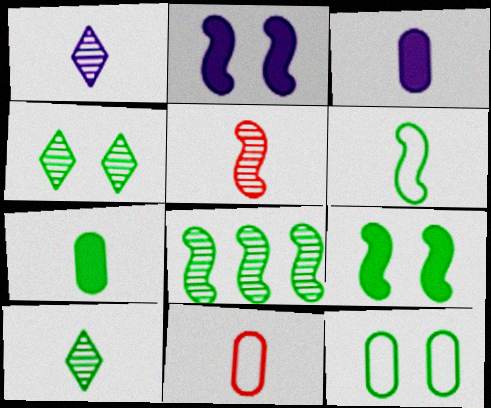[[4, 9, 12], 
[6, 7, 10], 
[6, 8, 9]]